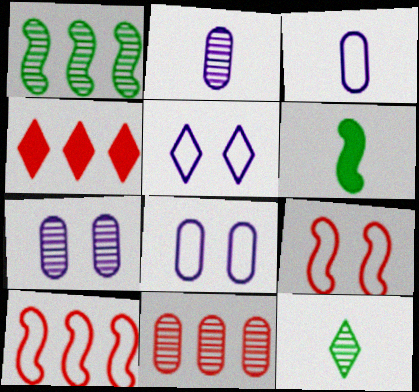[[4, 5, 12], 
[4, 10, 11], 
[5, 6, 11]]